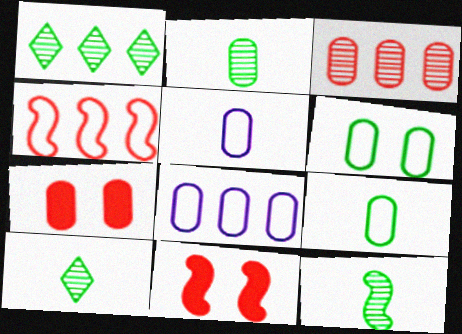[[1, 5, 11], 
[2, 7, 8], 
[2, 10, 12], 
[8, 10, 11]]